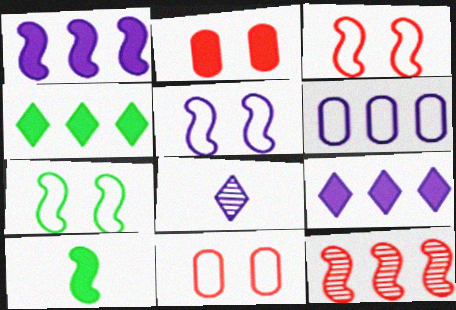[[2, 9, 10], 
[3, 5, 7], 
[4, 6, 12], 
[5, 10, 12]]